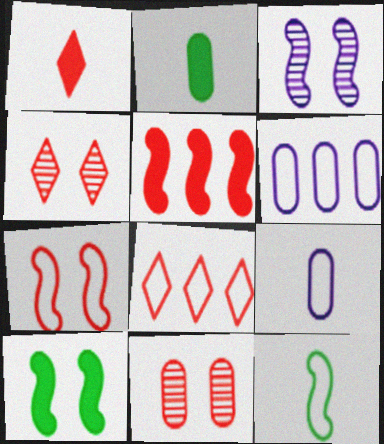[[1, 4, 8], 
[2, 3, 8], 
[2, 6, 11], 
[3, 5, 12], 
[3, 7, 10]]